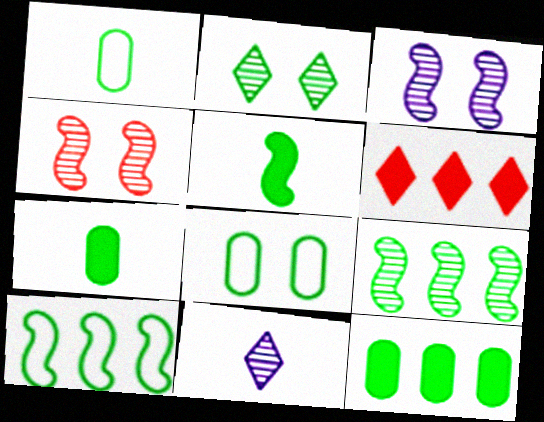[[1, 3, 6], 
[2, 7, 10]]